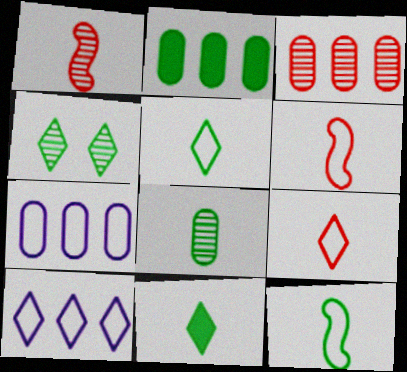[[2, 3, 7], 
[2, 4, 12], 
[8, 11, 12]]